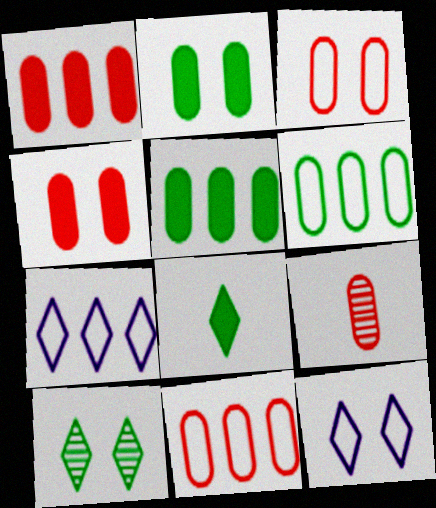[[1, 3, 9], 
[4, 9, 11]]